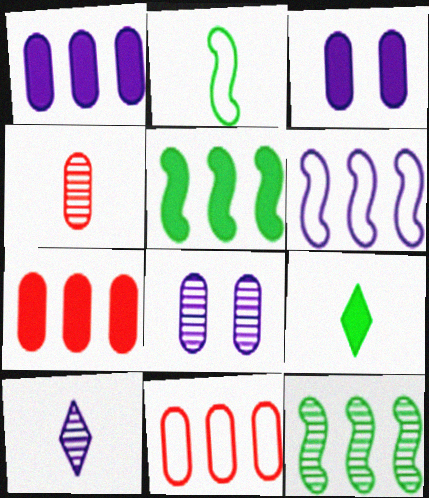[[3, 6, 10]]